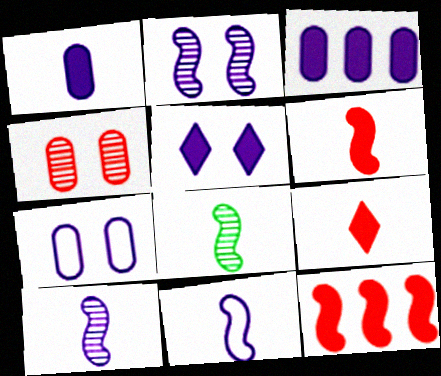[[2, 5, 7], 
[6, 8, 11]]